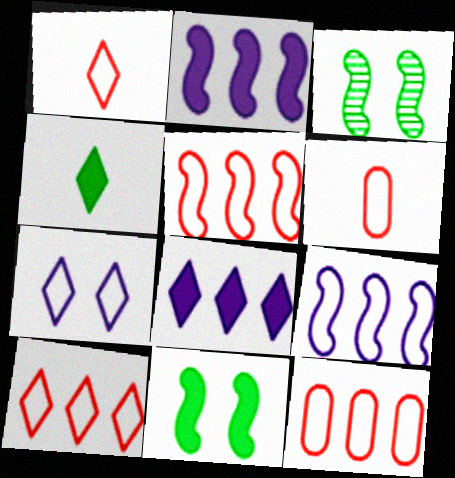[[3, 6, 8], 
[5, 10, 12]]